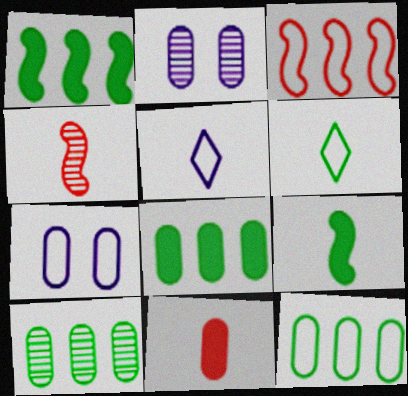[[2, 11, 12], 
[3, 6, 7], 
[7, 10, 11], 
[8, 10, 12]]